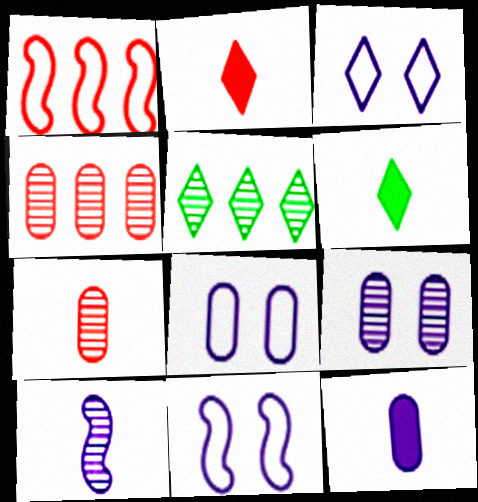[[1, 6, 9], 
[2, 3, 5], 
[3, 8, 11], 
[4, 6, 11]]